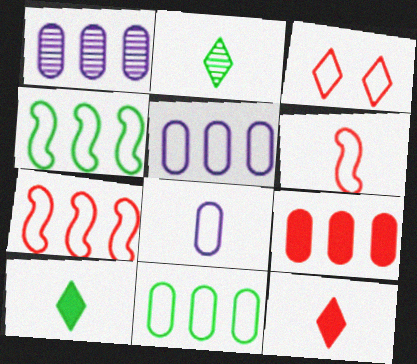[[1, 9, 11], 
[3, 4, 8]]